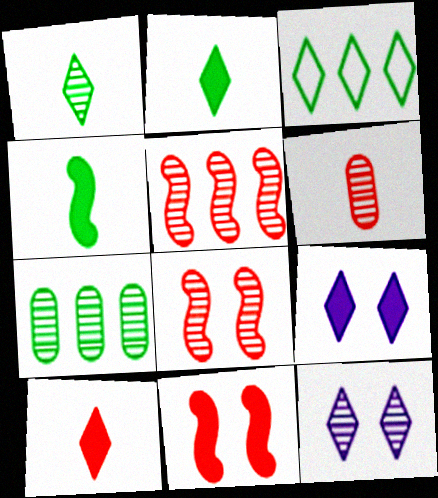[[3, 10, 12]]